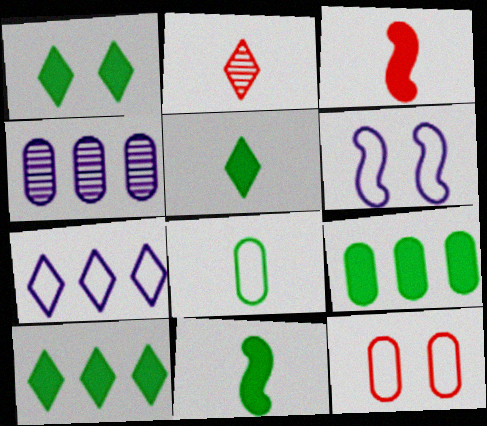[[1, 2, 7], 
[1, 5, 10], 
[1, 9, 11], 
[2, 6, 9]]